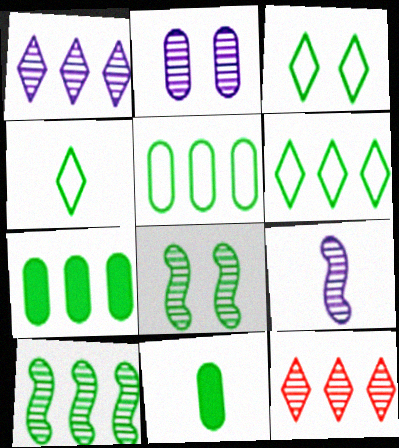[[1, 2, 9], 
[3, 4, 6], 
[3, 10, 11], 
[4, 7, 8], 
[6, 7, 10], 
[6, 8, 11]]